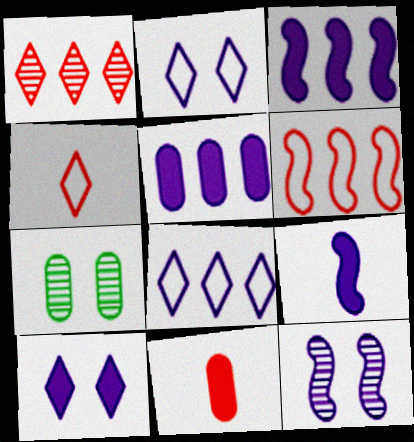[[3, 4, 7], 
[5, 9, 10]]